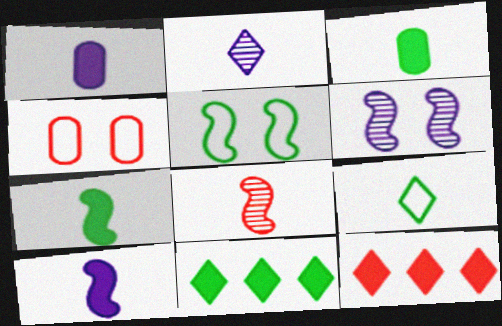[[1, 8, 9], 
[4, 8, 12]]